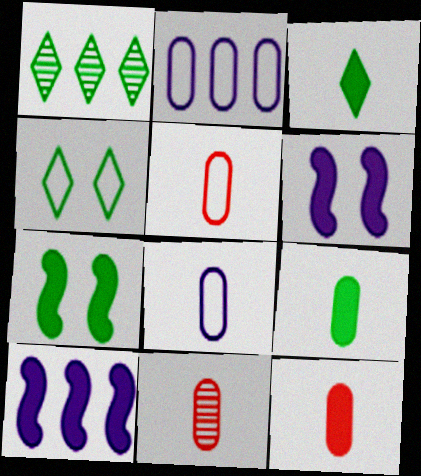[[1, 3, 4], 
[1, 5, 6], 
[4, 10, 11], 
[5, 11, 12], 
[8, 9, 11]]